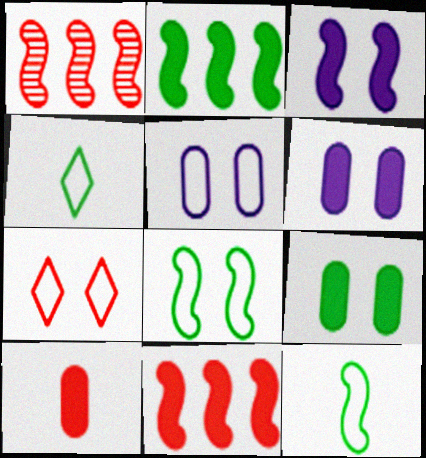[[1, 3, 12], 
[1, 4, 6], 
[1, 7, 10], 
[5, 7, 8]]